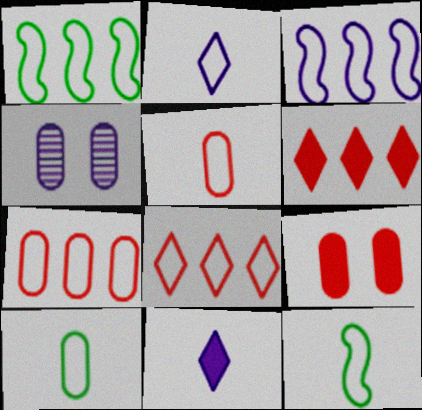[[2, 5, 12], 
[3, 4, 11], 
[4, 6, 12]]